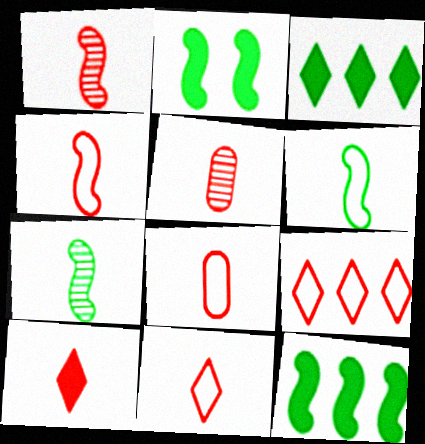[[1, 8, 10], 
[4, 5, 10], 
[4, 8, 11]]